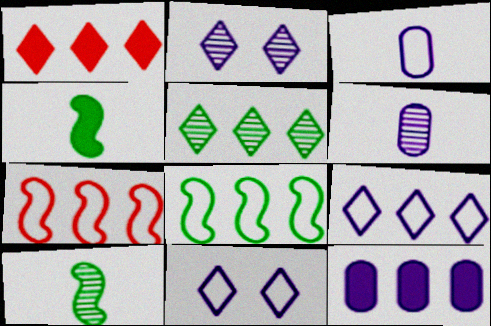[[1, 5, 9], 
[5, 7, 12]]